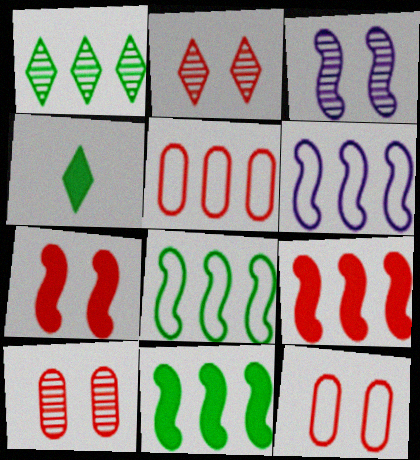[[2, 7, 12], 
[3, 4, 5], 
[4, 6, 10]]